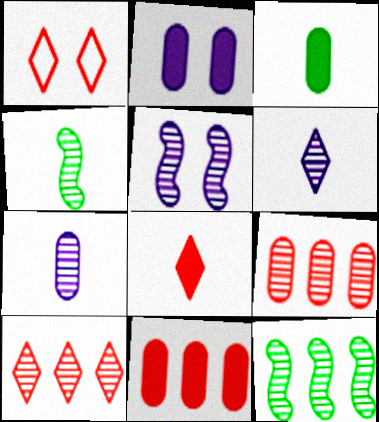[[1, 8, 10], 
[2, 3, 11]]